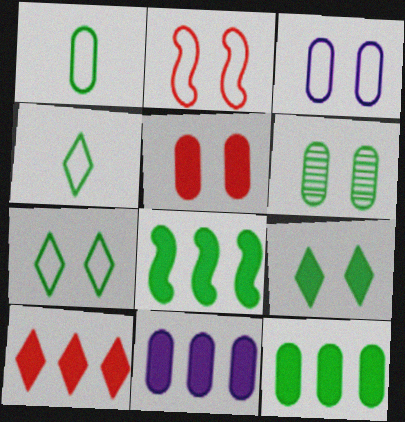[[1, 6, 12], 
[2, 3, 7], 
[3, 5, 6], 
[4, 6, 8], 
[8, 10, 11]]